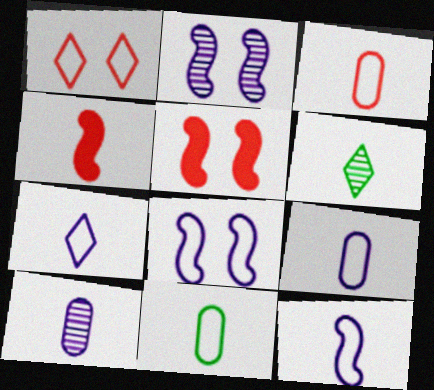[[3, 9, 11], 
[4, 6, 9], 
[7, 9, 12]]